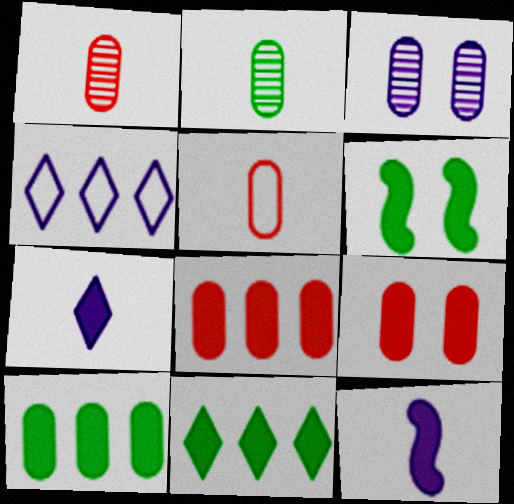[[1, 4, 6], 
[3, 4, 12], 
[3, 5, 10], 
[6, 7, 8], 
[9, 11, 12]]